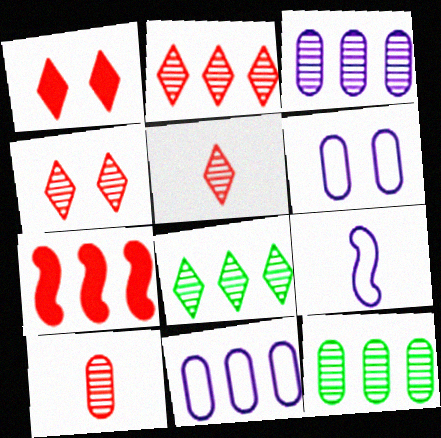[[1, 9, 12], 
[2, 4, 5], 
[7, 8, 11]]